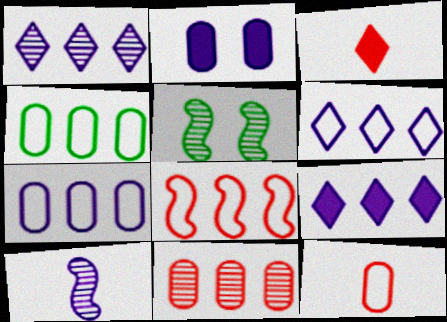[[1, 6, 9], 
[2, 6, 10], 
[3, 5, 7], 
[4, 6, 8], 
[5, 9, 12]]